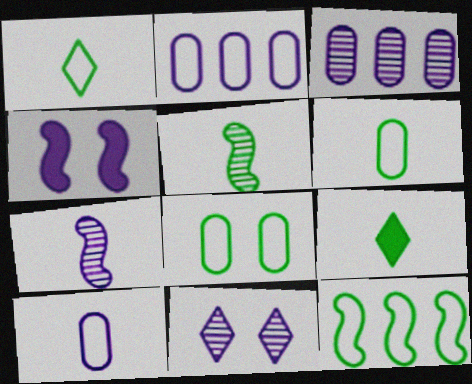[[1, 8, 12], 
[3, 7, 11], 
[5, 6, 9]]